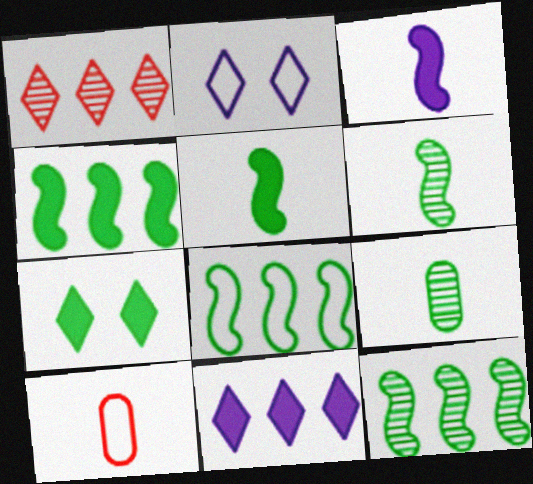[[2, 8, 10], 
[4, 8, 12], 
[7, 8, 9]]